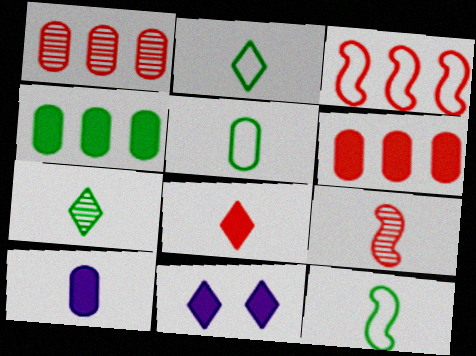[[1, 11, 12], 
[2, 5, 12], 
[2, 9, 10]]